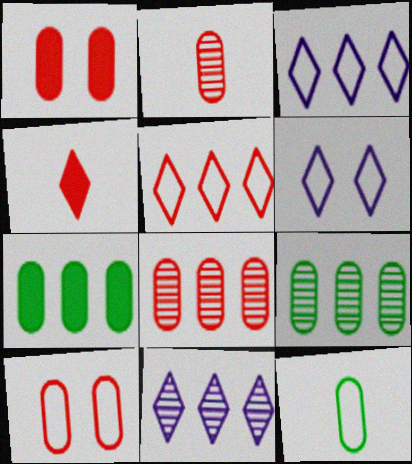[]